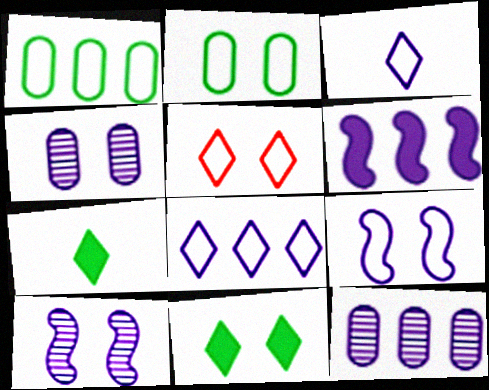[[2, 5, 9], 
[3, 4, 6], 
[6, 8, 12]]